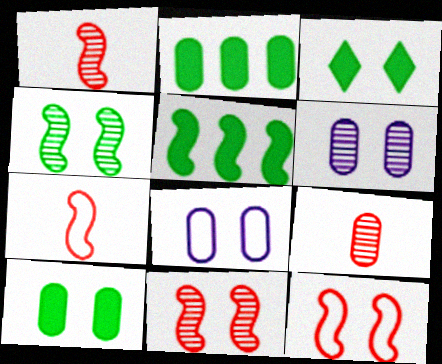[[2, 8, 9], 
[3, 6, 12], 
[3, 8, 11]]